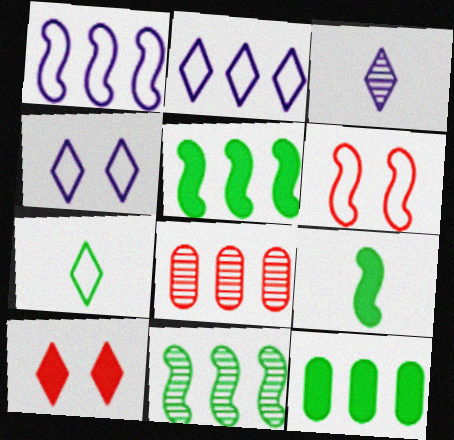[[2, 5, 8], 
[3, 6, 12], 
[4, 8, 9]]